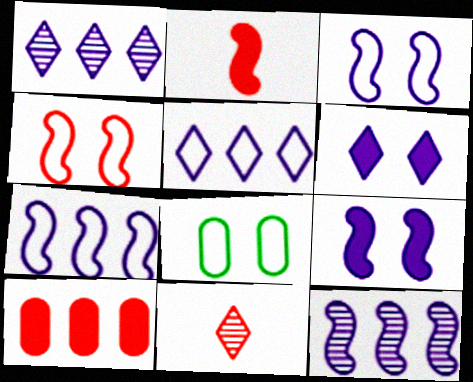[[1, 2, 8], 
[4, 10, 11]]